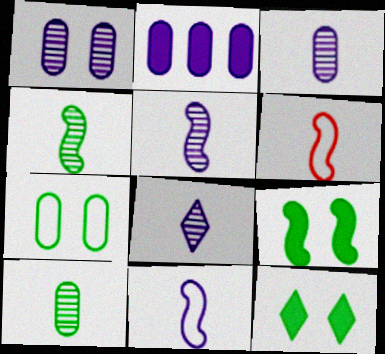[[3, 5, 8]]